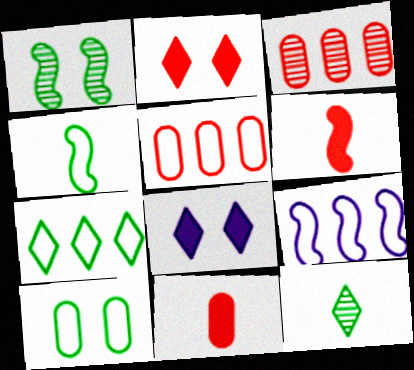[[1, 6, 9], 
[3, 4, 8], 
[4, 7, 10], 
[5, 7, 9]]